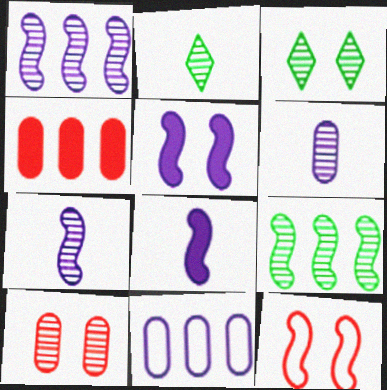[[1, 2, 10], 
[8, 9, 12]]